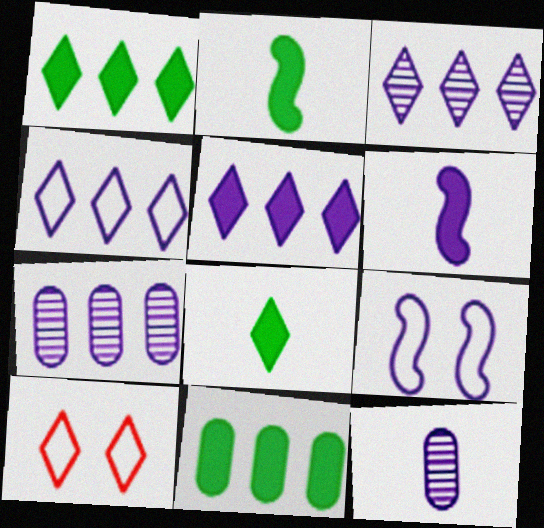[[2, 7, 10], 
[3, 4, 5], 
[3, 8, 10], 
[5, 9, 12]]